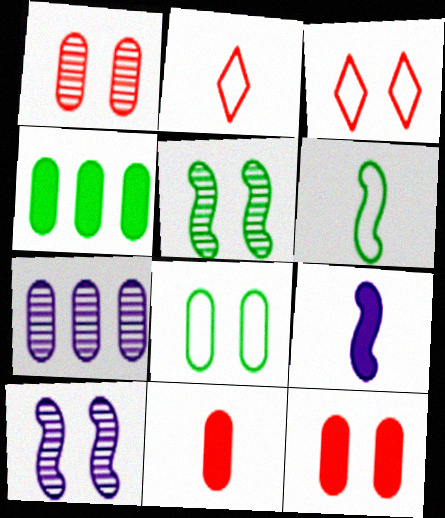[[2, 4, 10], 
[7, 8, 11]]